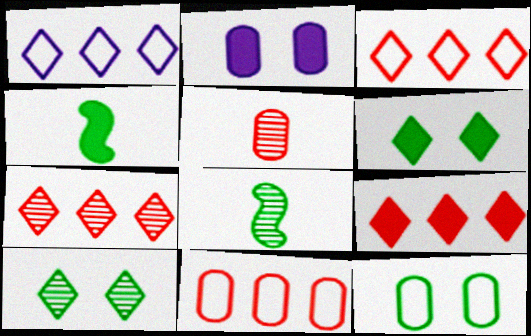[[2, 3, 8], 
[2, 4, 9], 
[3, 7, 9]]